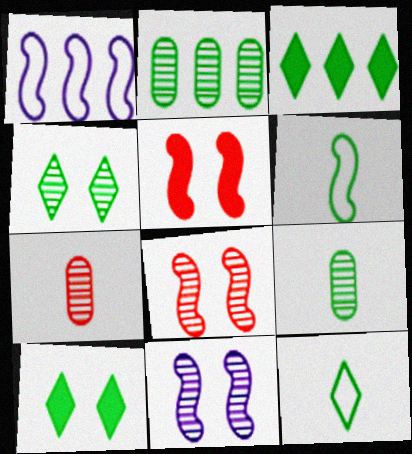[[1, 7, 10], 
[2, 6, 10], 
[3, 4, 12]]